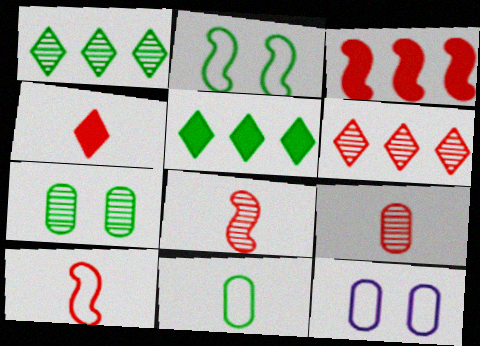[[4, 9, 10], 
[5, 8, 12]]